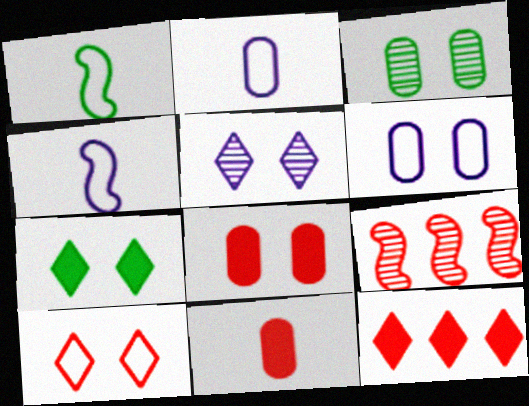[[2, 7, 9], 
[3, 4, 12], 
[3, 6, 8], 
[5, 7, 10], 
[9, 10, 11]]